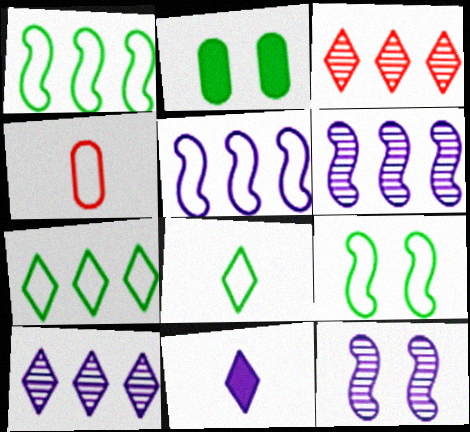[]